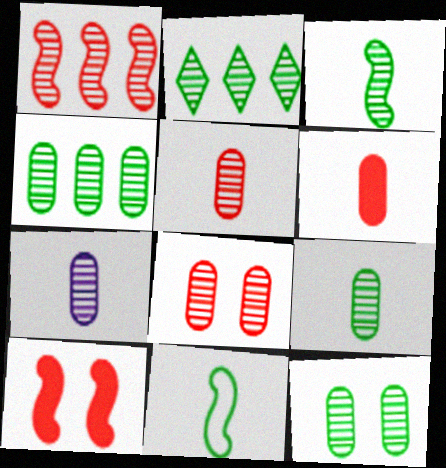[[2, 3, 12], 
[4, 7, 8], 
[4, 9, 12], 
[5, 7, 9]]